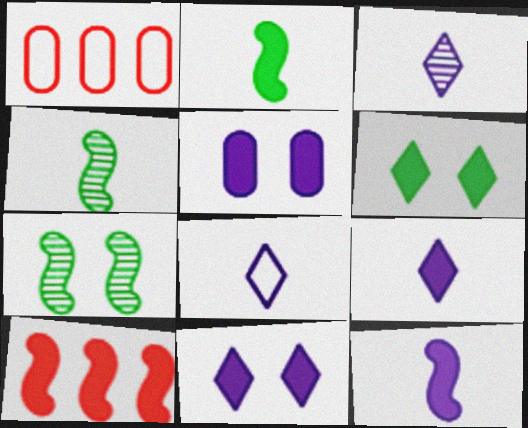[[1, 4, 11], 
[1, 7, 9], 
[3, 8, 9]]